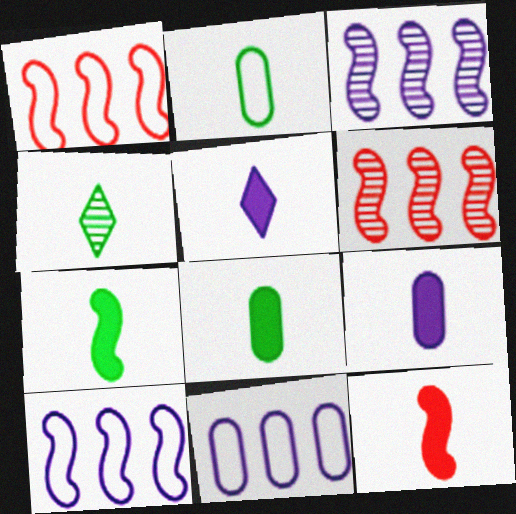[[2, 4, 7], 
[5, 8, 12]]